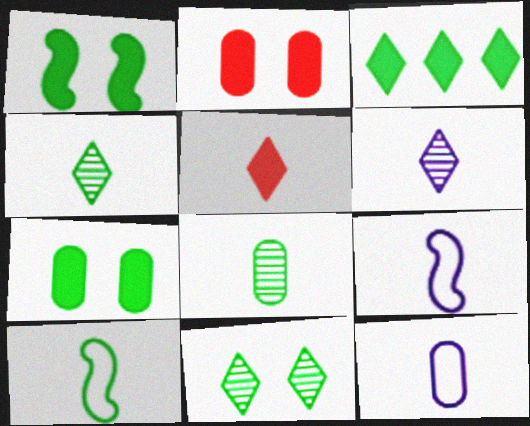[[5, 8, 9]]